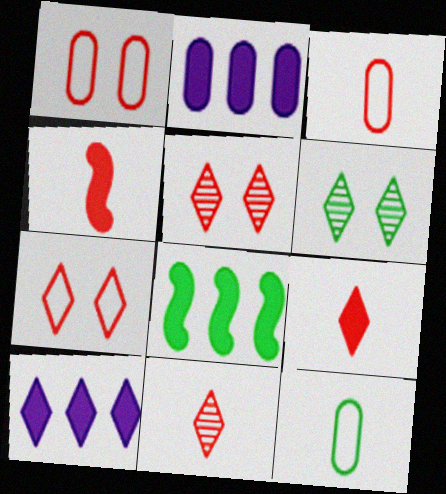[[3, 4, 11], 
[6, 8, 12]]